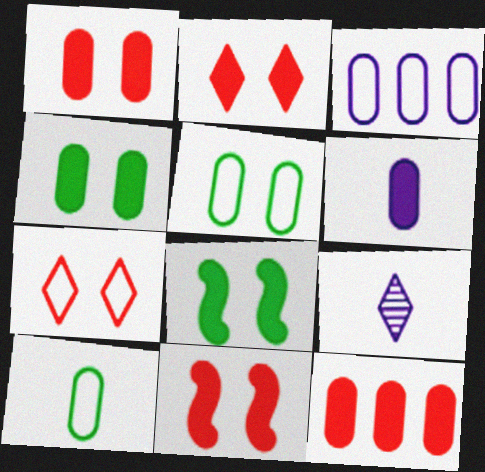[[1, 2, 11], 
[4, 6, 12]]